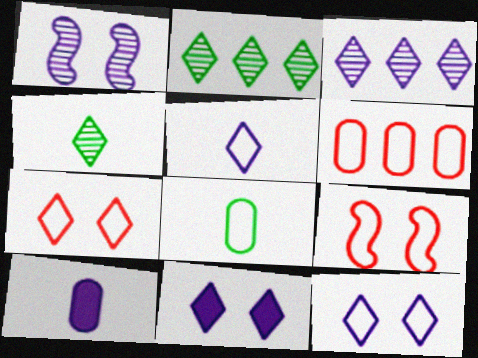[[2, 9, 10], 
[3, 5, 11]]